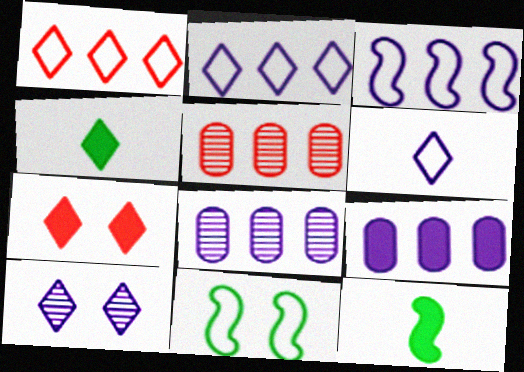[[1, 4, 10], 
[7, 9, 12]]